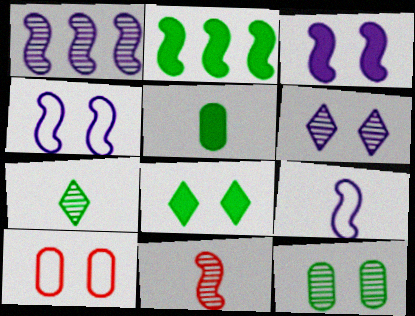[[1, 3, 9], 
[2, 4, 11], 
[2, 5, 8]]